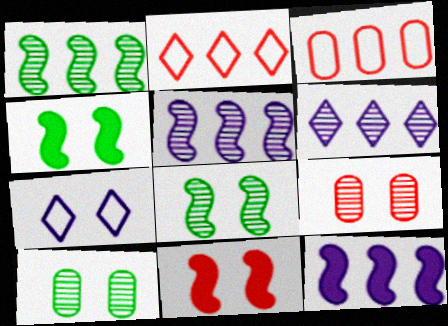[[4, 7, 9], 
[7, 10, 11]]